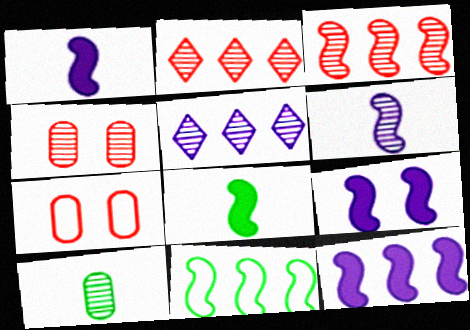[[1, 9, 12], 
[3, 11, 12], 
[5, 7, 8]]